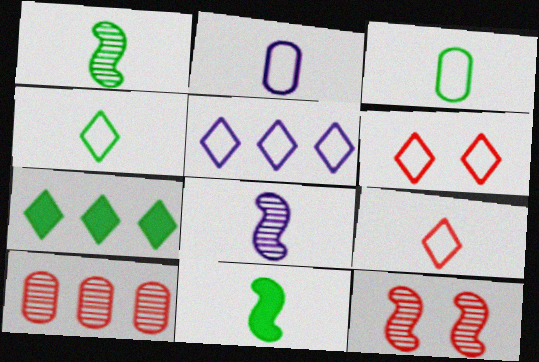[[2, 7, 12], 
[4, 5, 6]]